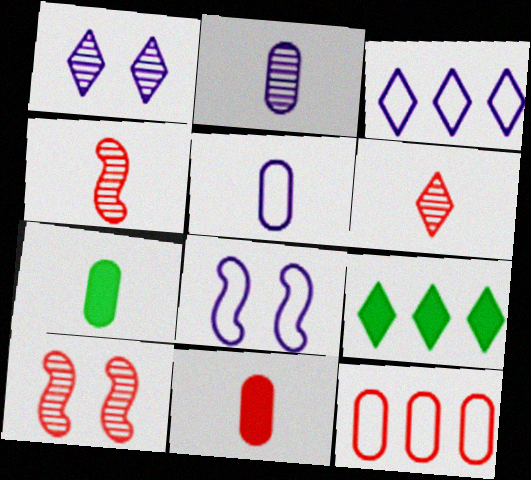[[3, 5, 8], 
[3, 7, 10], 
[5, 9, 10]]